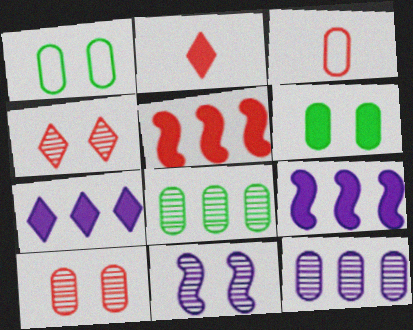[[2, 6, 9], 
[3, 4, 5], 
[3, 6, 12]]